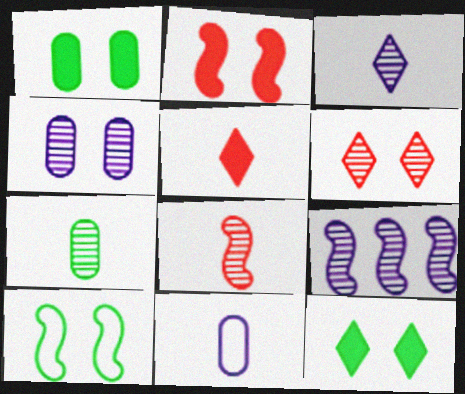[[3, 4, 9], 
[3, 7, 8], 
[6, 7, 9]]